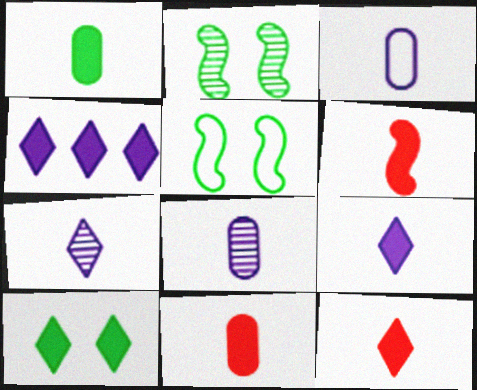[[1, 6, 9], 
[4, 10, 12], 
[6, 11, 12]]